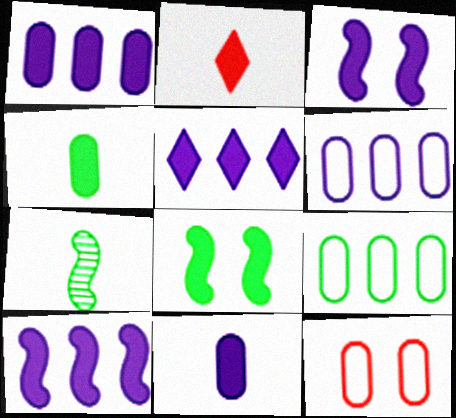[[1, 2, 8], 
[1, 5, 10], 
[3, 5, 11], 
[5, 7, 12]]